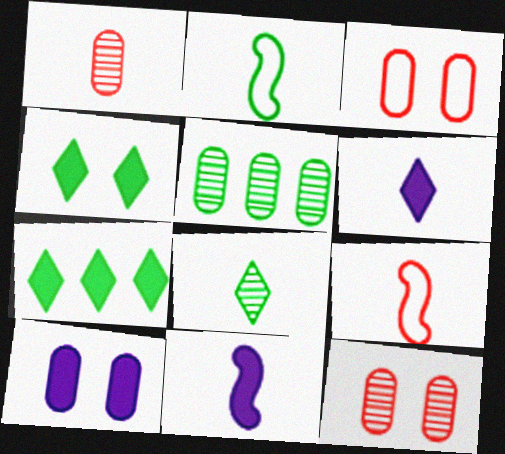[[1, 2, 6], 
[2, 4, 5]]